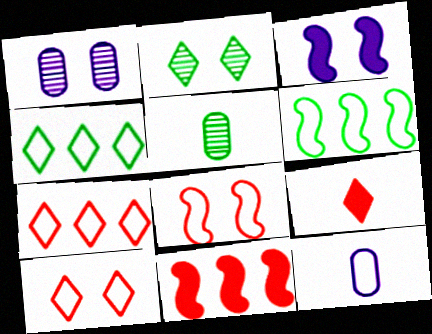[[1, 6, 9], 
[2, 11, 12], 
[3, 5, 7], 
[4, 8, 12], 
[6, 10, 12]]